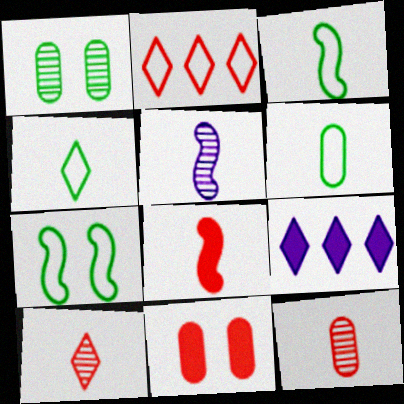[[3, 4, 6], 
[3, 5, 8], 
[7, 9, 12]]